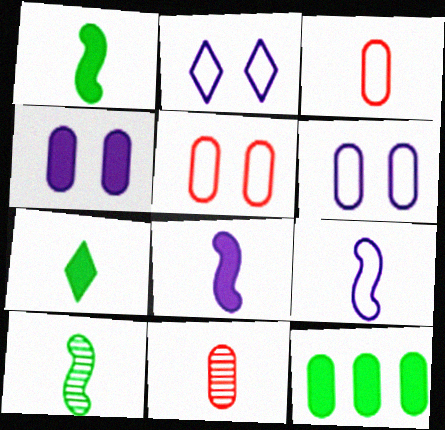[[6, 11, 12], 
[7, 9, 11]]